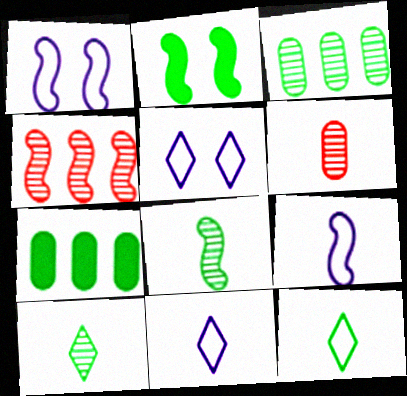[[2, 3, 12], 
[2, 4, 9]]